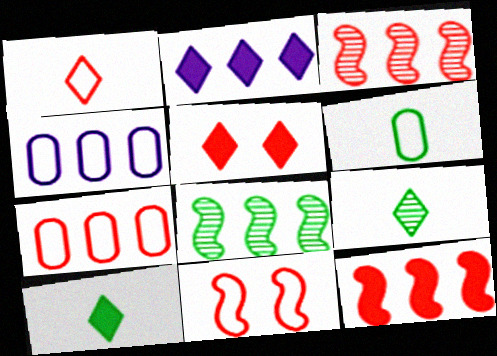[[1, 7, 11], 
[2, 5, 10], 
[2, 7, 8]]